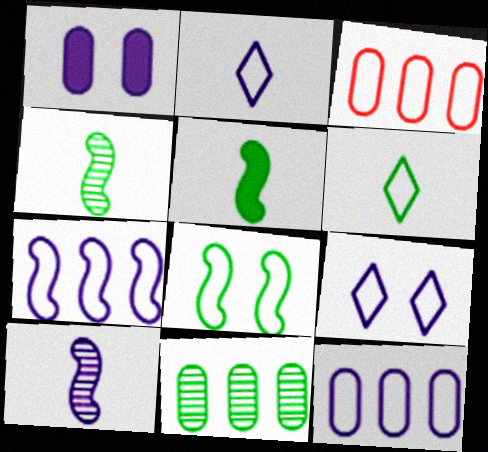[[2, 3, 8]]